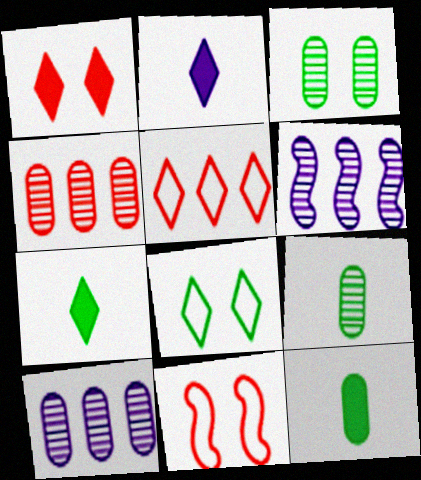[[7, 10, 11]]